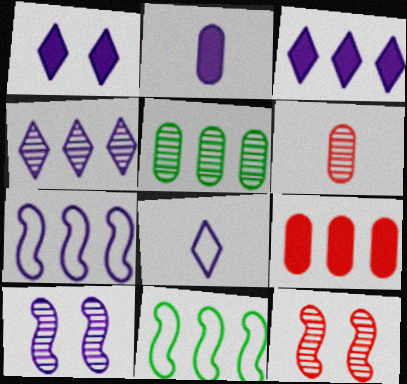[[1, 4, 8], 
[1, 6, 11], 
[4, 9, 11]]